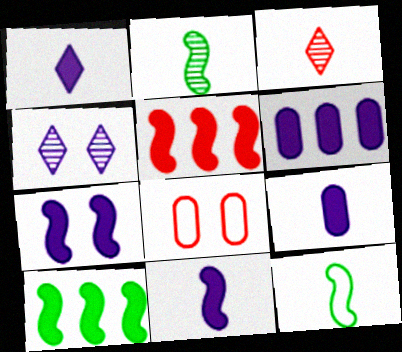[[1, 6, 7], 
[1, 9, 11], 
[3, 5, 8], 
[3, 9, 12]]